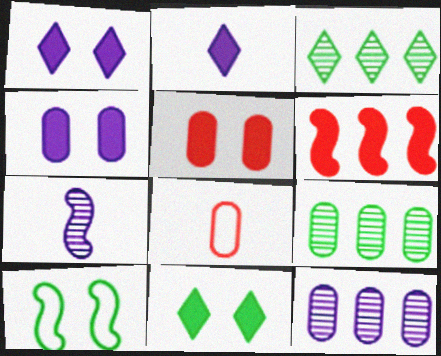[[4, 8, 9], 
[6, 7, 10]]